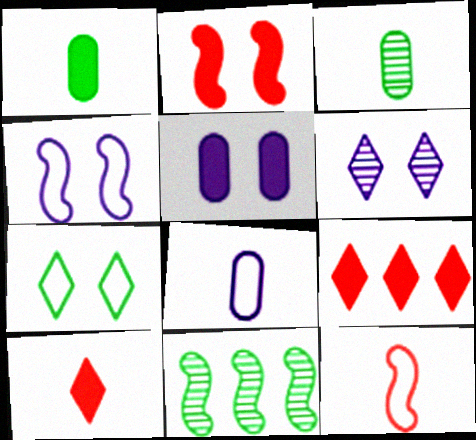[[1, 7, 11], 
[3, 4, 9], 
[4, 5, 6]]